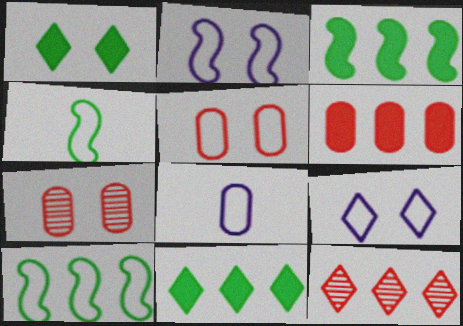[[1, 2, 7]]